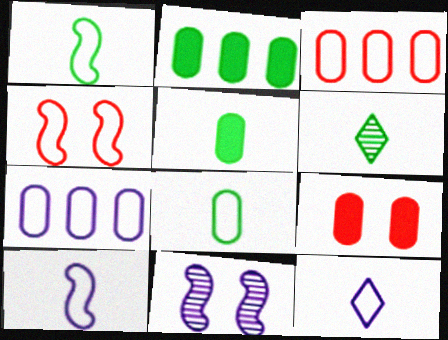[[1, 5, 6]]